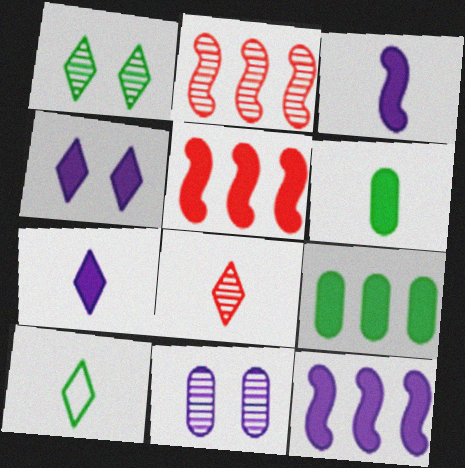[[4, 5, 6], 
[5, 10, 11], 
[7, 8, 10]]